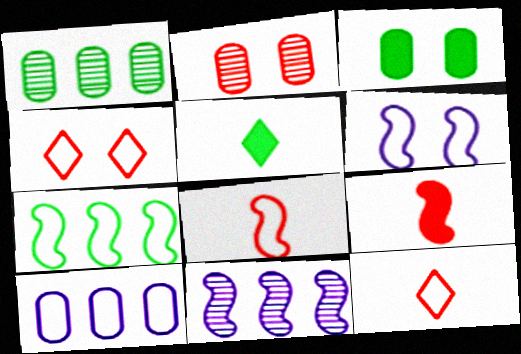[[3, 11, 12], 
[6, 7, 8]]